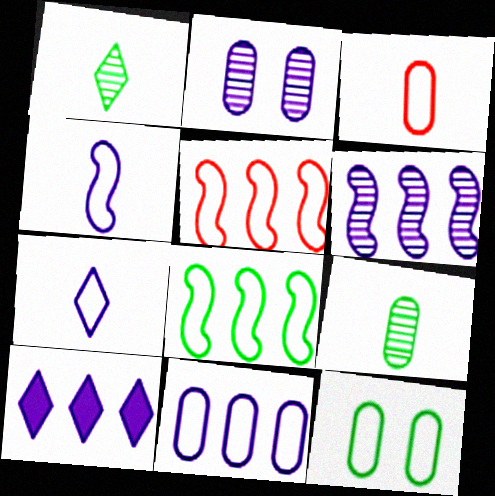[[2, 4, 10], 
[3, 11, 12], 
[5, 7, 12], 
[6, 10, 11]]